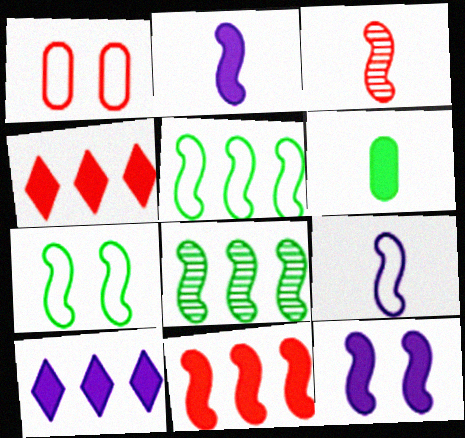[[1, 3, 4], 
[3, 5, 12], 
[4, 6, 12]]